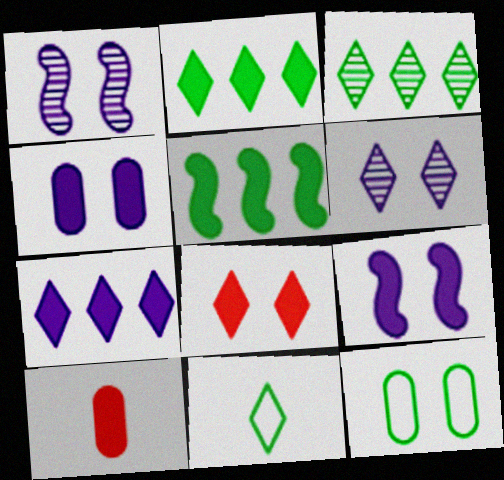[[1, 8, 12], 
[2, 9, 10]]